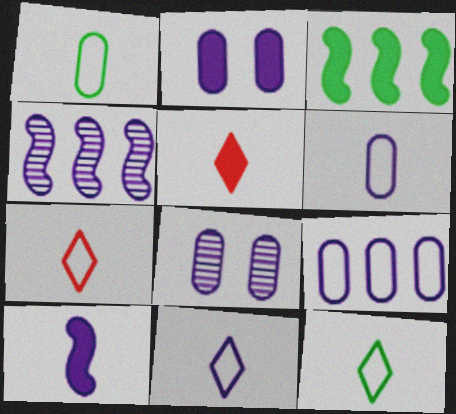[[2, 3, 5], 
[2, 4, 11], 
[3, 7, 8], 
[7, 11, 12]]